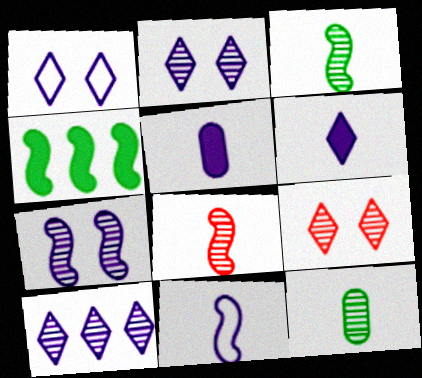[[1, 6, 10]]